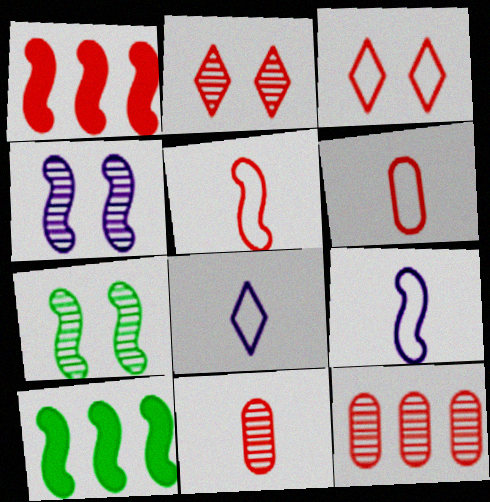[[1, 2, 6], 
[1, 3, 11], 
[1, 7, 9], 
[4, 5, 10]]